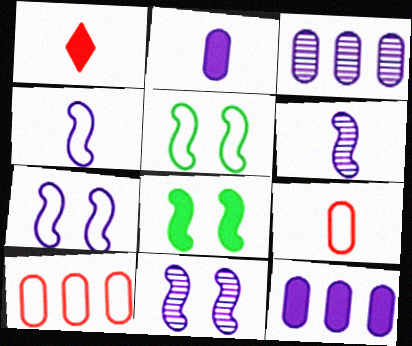[[1, 3, 5], 
[1, 8, 12]]